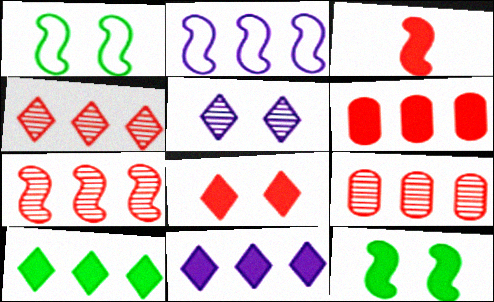[[2, 9, 10], 
[3, 6, 8], 
[4, 7, 9]]